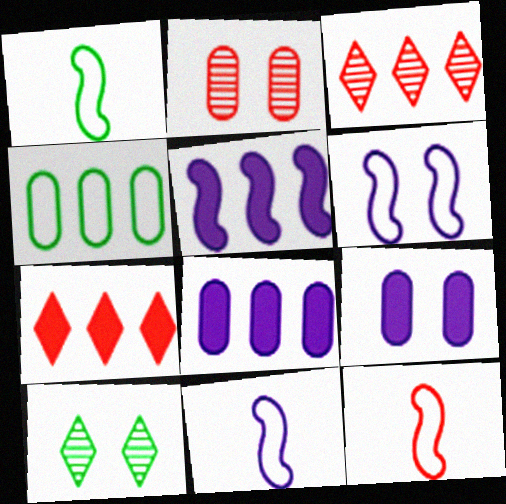[[1, 3, 9], 
[1, 11, 12], 
[2, 7, 12], 
[3, 4, 5], 
[8, 10, 12]]